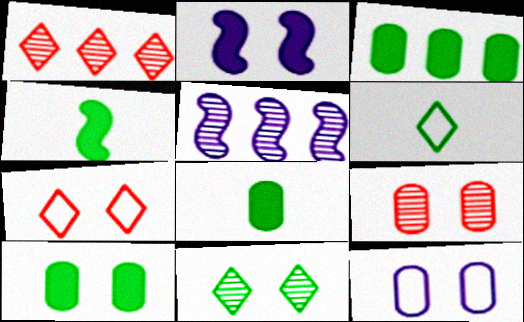[[1, 4, 12], 
[3, 8, 10], 
[5, 7, 8], 
[9, 10, 12]]